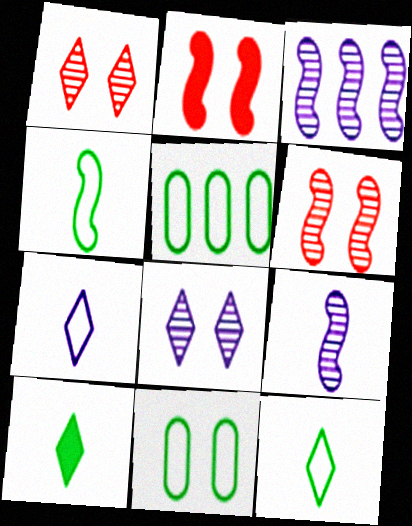[[2, 3, 4], 
[2, 8, 11]]